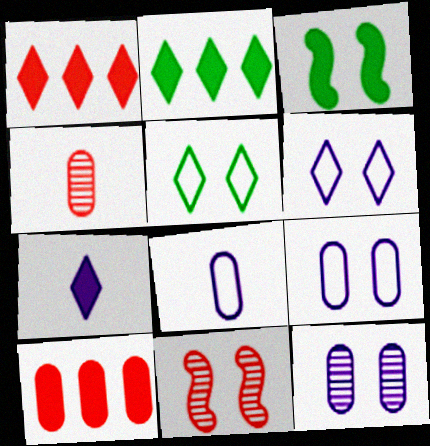[[2, 8, 11], 
[3, 7, 10]]